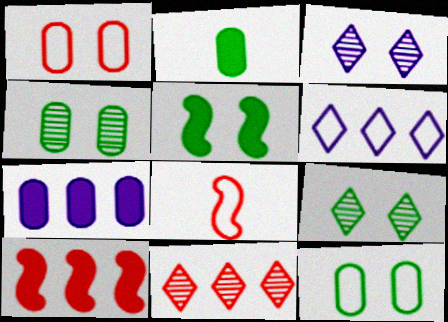[[1, 3, 5], 
[5, 9, 12], 
[6, 8, 12], 
[7, 8, 9]]